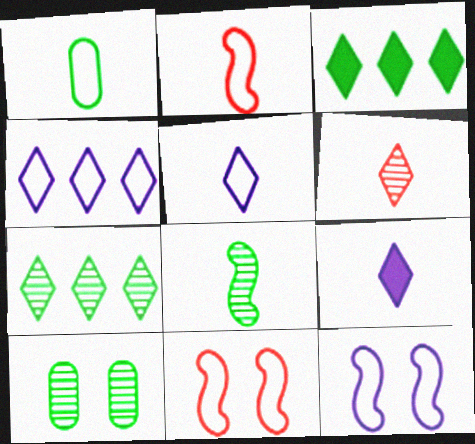[[1, 2, 5], 
[1, 4, 11], 
[7, 8, 10]]